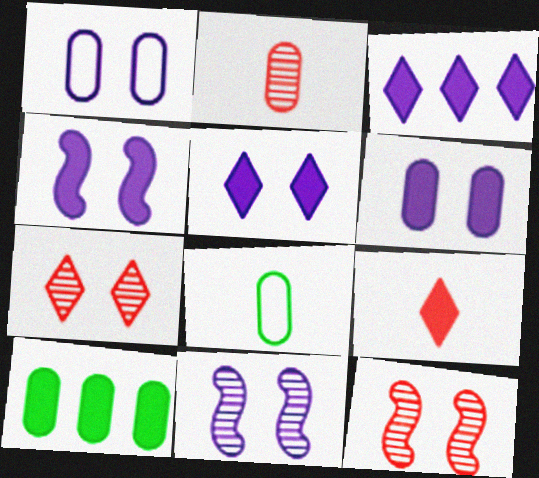[[1, 2, 10], 
[1, 5, 11], 
[3, 8, 12], 
[4, 5, 6], 
[4, 9, 10]]